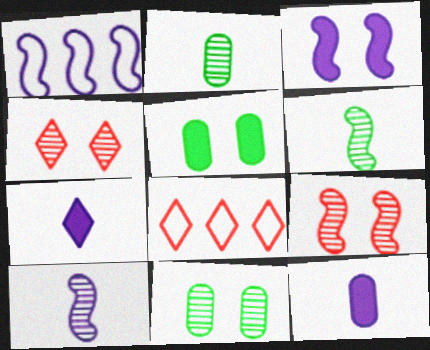[[1, 3, 10], 
[2, 3, 8], 
[5, 8, 10]]